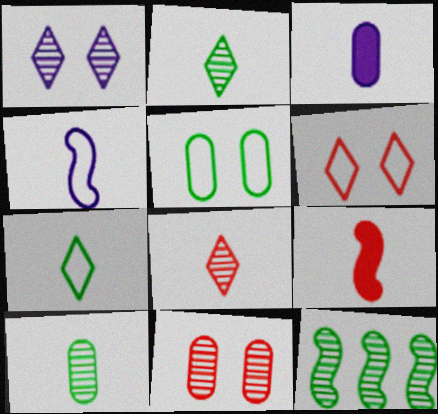[[3, 6, 12]]